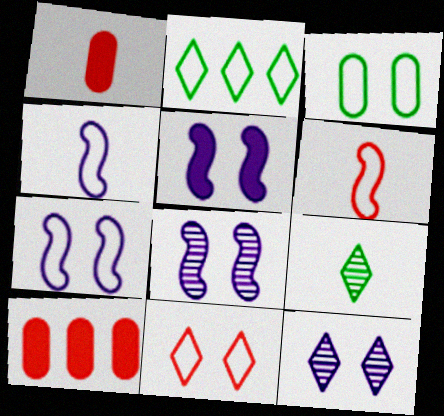[[1, 2, 8], 
[1, 4, 9], 
[3, 7, 11], 
[5, 7, 8], 
[7, 9, 10]]